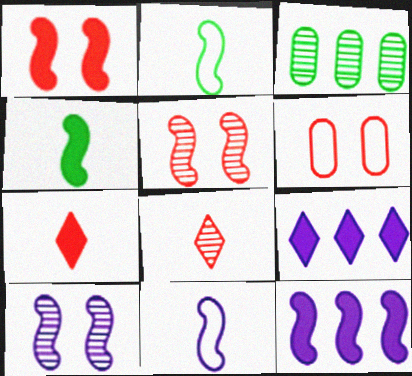[[1, 4, 12], 
[2, 5, 12], 
[3, 8, 10], 
[10, 11, 12]]